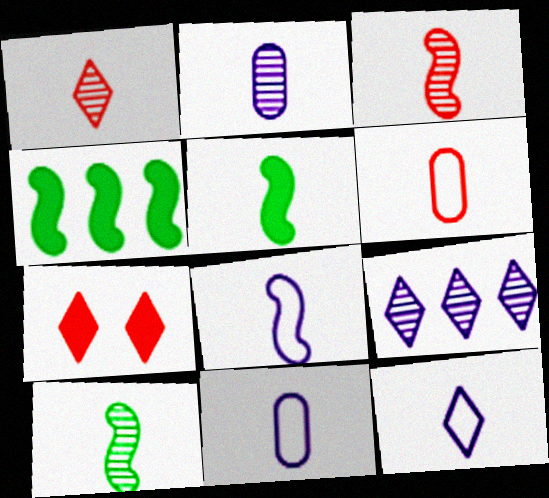[[1, 2, 10], 
[1, 5, 11], 
[3, 5, 8], 
[8, 11, 12]]